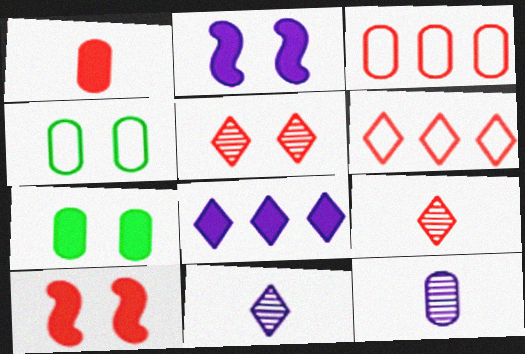[[2, 4, 5], 
[3, 7, 12], 
[3, 9, 10]]